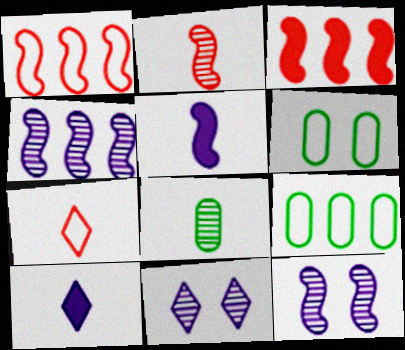[[5, 7, 8]]